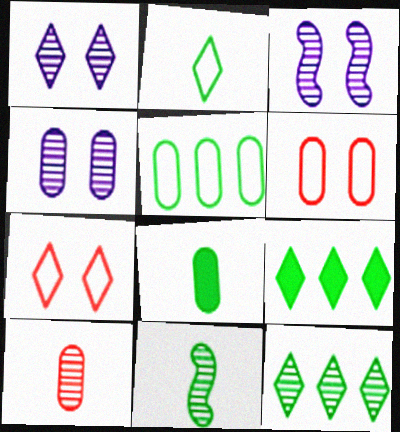[[1, 3, 4], 
[2, 8, 11], 
[3, 10, 12]]